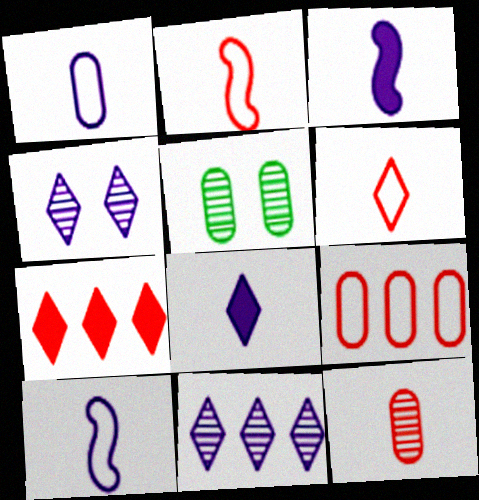[[5, 7, 10]]